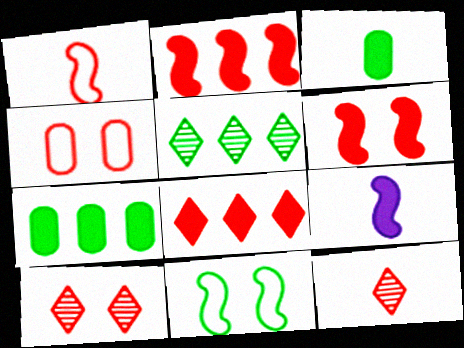[[2, 4, 12], 
[3, 5, 11], 
[4, 5, 9], 
[4, 6, 10]]